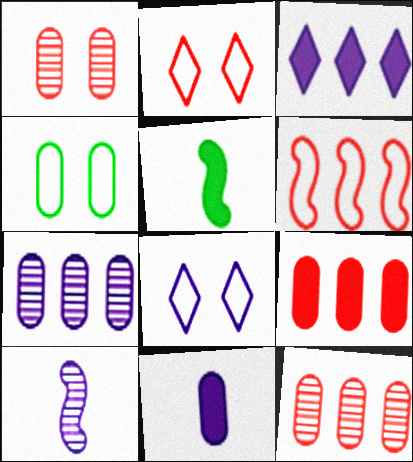[[2, 5, 7], 
[4, 11, 12], 
[5, 8, 12]]